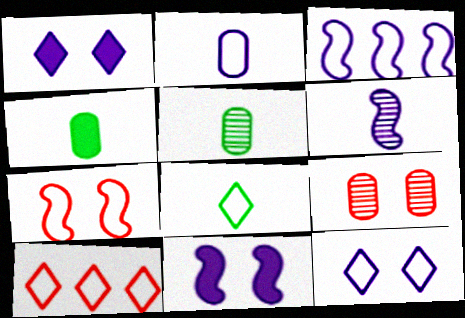[[2, 3, 12], 
[3, 6, 11], 
[5, 10, 11], 
[8, 10, 12]]